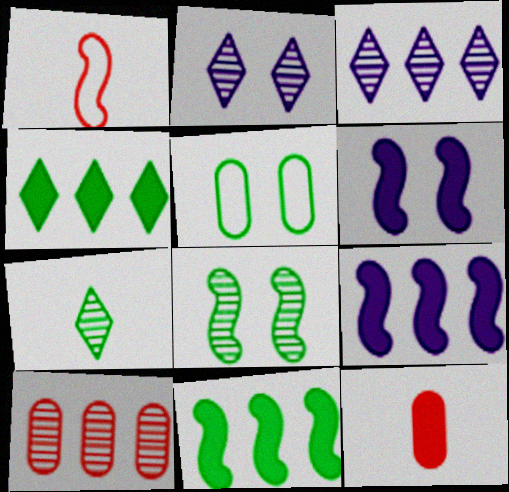[[1, 8, 9], 
[4, 6, 12], 
[5, 7, 11]]